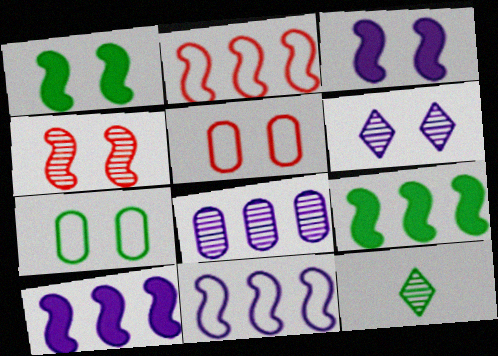[[1, 5, 6], 
[4, 8, 12], 
[5, 10, 12], 
[7, 9, 12]]